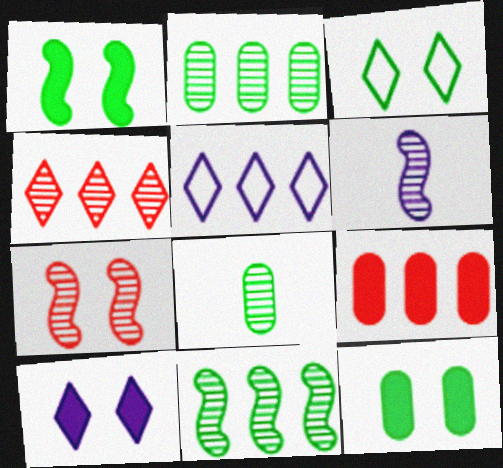[[3, 6, 9], 
[5, 9, 11], 
[6, 7, 11]]